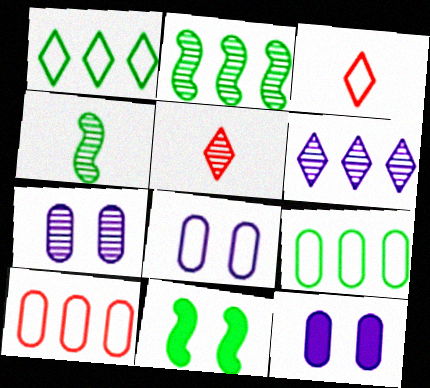[[2, 3, 12], 
[2, 5, 7], 
[7, 8, 12]]